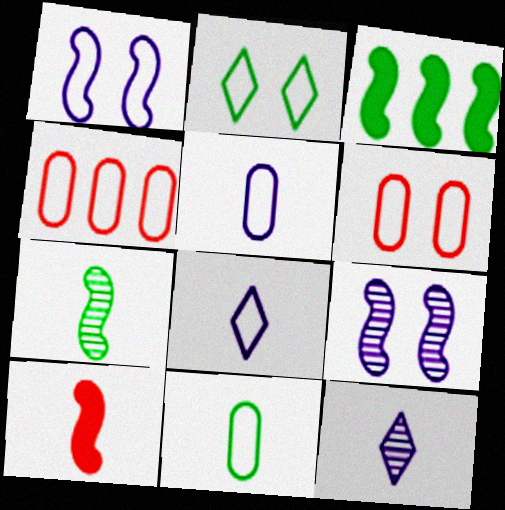[[1, 2, 6], 
[3, 6, 12], 
[10, 11, 12]]